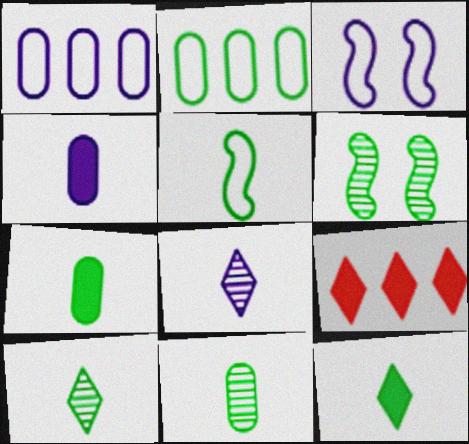[[2, 6, 12], 
[3, 9, 11], 
[5, 7, 10], 
[5, 11, 12]]